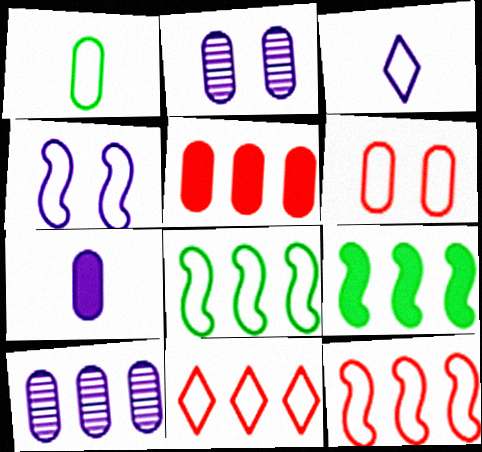[[1, 2, 5], 
[1, 4, 11], 
[3, 6, 8], 
[9, 10, 11]]